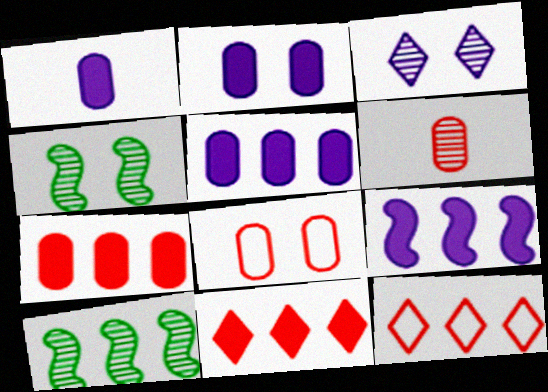[[1, 2, 5], 
[1, 4, 12], 
[3, 6, 10], 
[5, 10, 12], 
[6, 7, 8]]